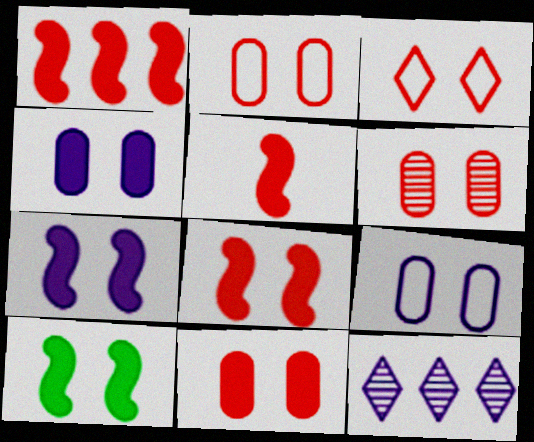[[1, 5, 8], 
[2, 6, 11], 
[3, 6, 8], 
[7, 8, 10]]